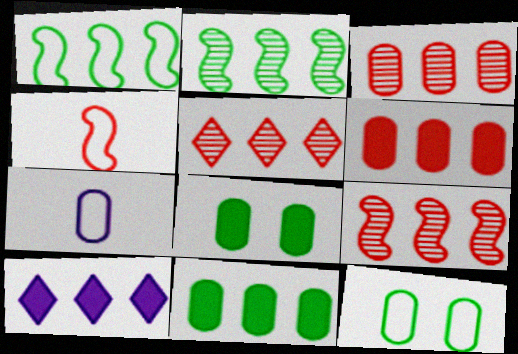[[1, 3, 10], 
[3, 5, 9], 
[3, 7, 8]]